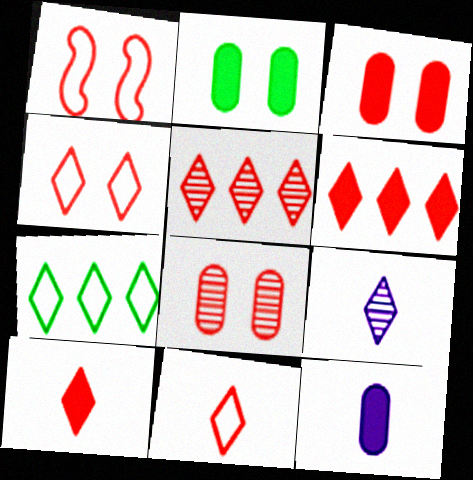[[4, 5, 10]]